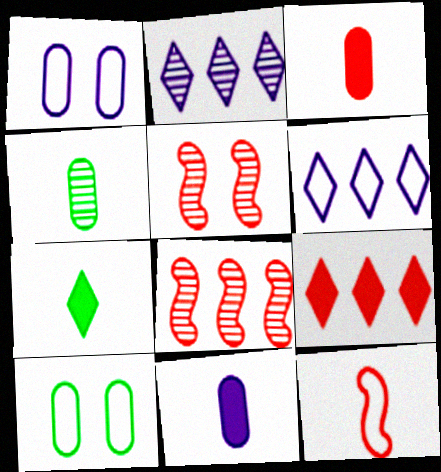[[1, 7, 8], 
[2, 4, 5], 
[6, 10, 12]]